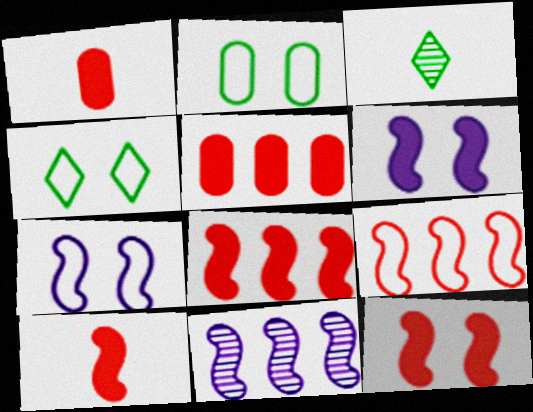[[1, 4, 11], 
[3, 5, 7], 
[8, 10, 12]]